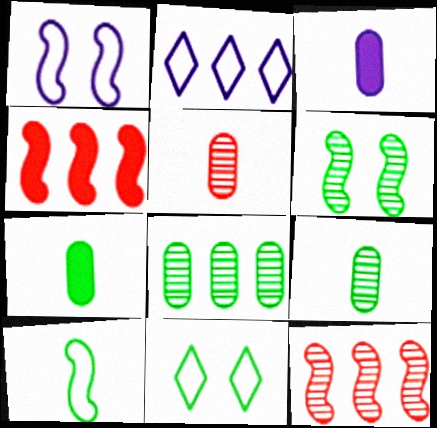[[2, 4, 8], 
[3, 11, 12]]